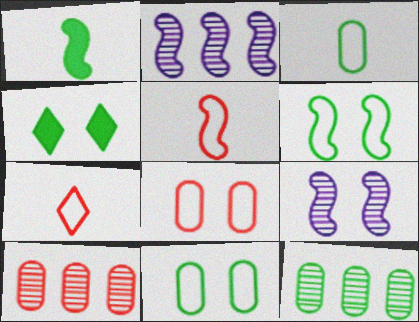[[4, 8, 9]]